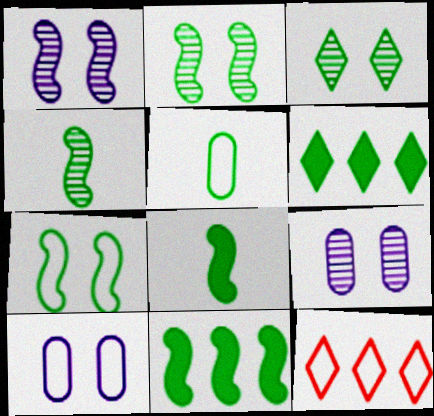[[2, 5, 6], 
[3, 5, 11], 
[4, 7, 11], 
[8, 9, 12]]